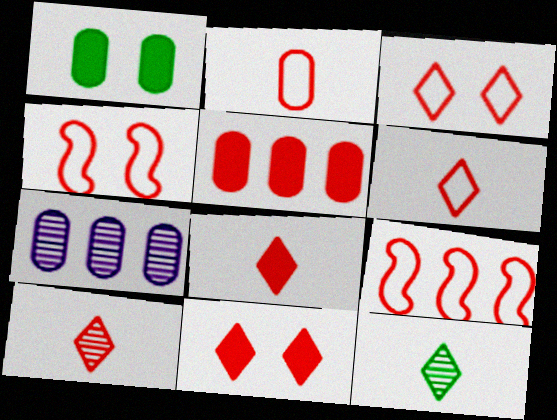[[1, 2, 7], 
[2, 3, 9], 
[4, 5, 10], 
[6, 8, 10]]